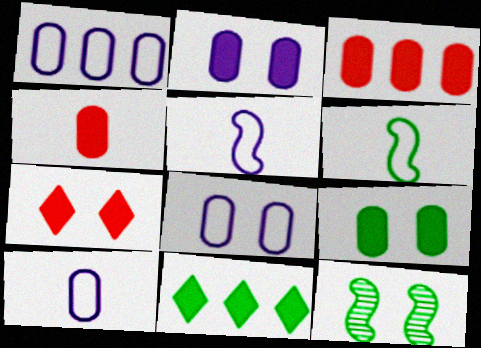[[1, 8, 10], 
[7, 8, 12]]